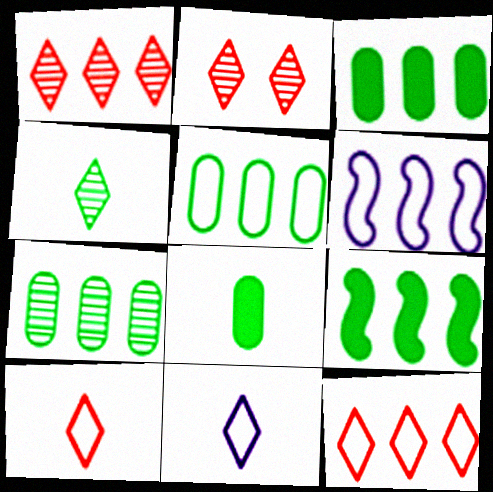[[1, 3, 6], 
[2, 6, 8], 
[3, 5, 7], 
[5, 6, 12]]